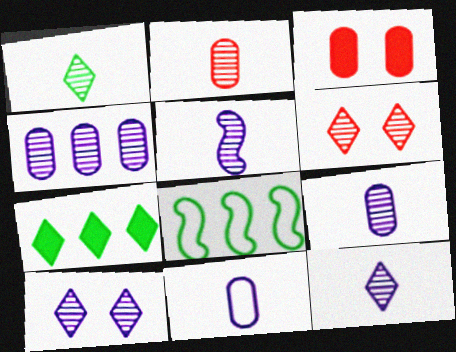[[1, 2, 5], 
[3, 8, 12], 
[4, 5, 10], 
[5, 9, 12]]